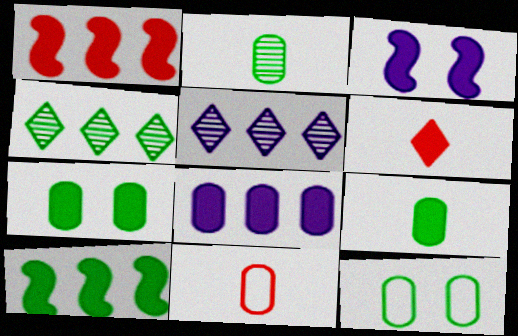[[3, 4, 11]]